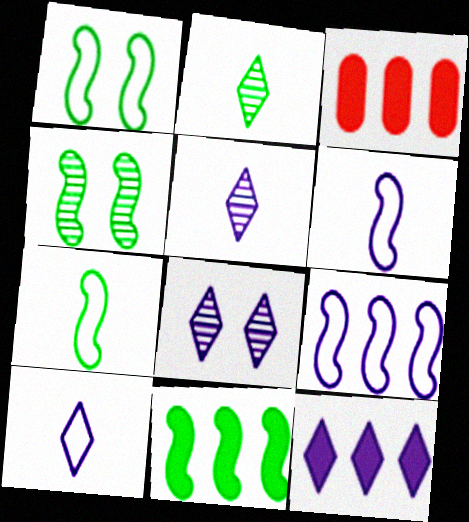[[1, 3, 5], 
[3, 4, 10], 
[3, 7, 8], 
[3, 11, 12], 
[4, 7, 11], 
[8, 10, 12]]